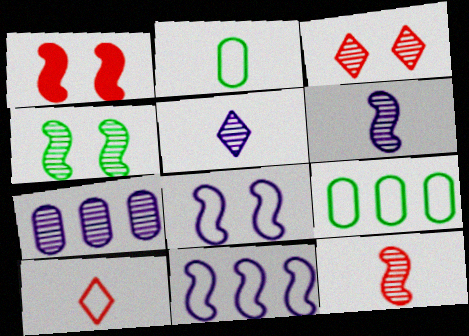[[1, 4, 8], 
[1, 5, 9], 
[8, 9, 10]]